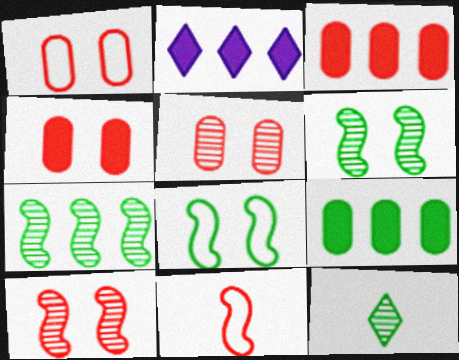[[1, 4, 5], 
[8, 9, 12]]